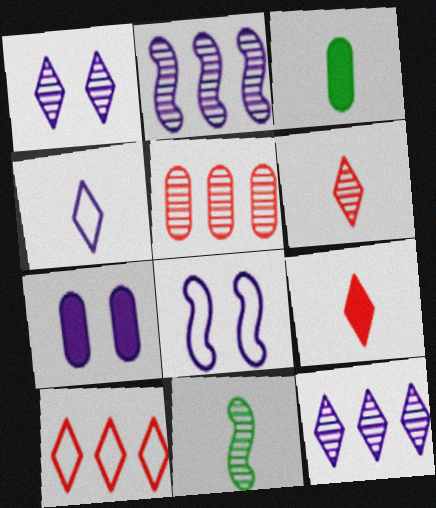[[1, 5, 11], 
[1, 7, 8], 
[2, 4, 7], 
[7, 10, 11]]